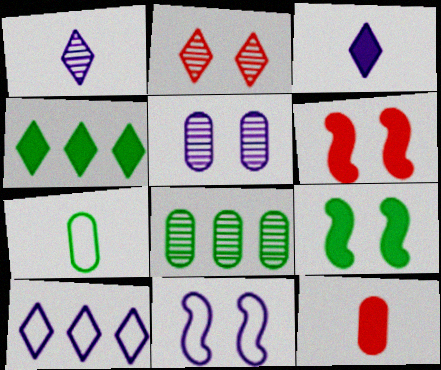[]